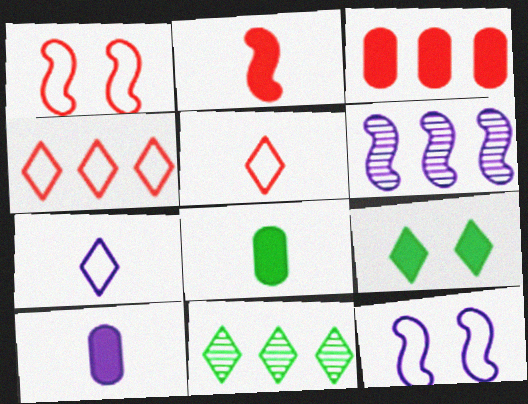[[1, 10, 11]]